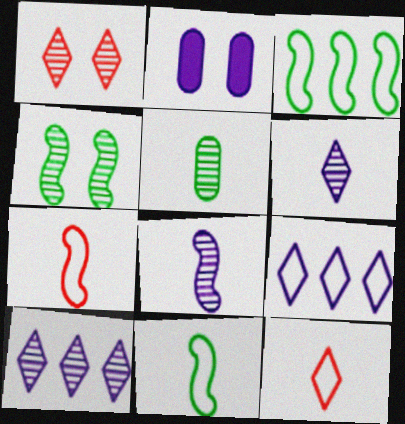[[2, 8, 9]]